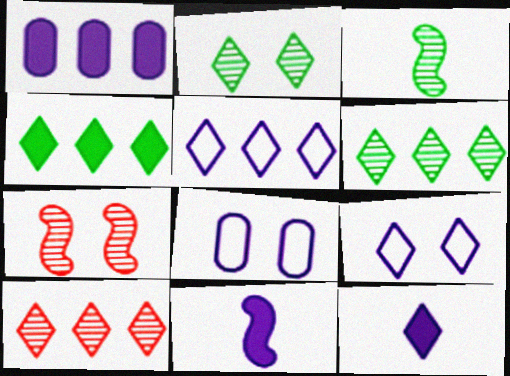[[4, 5, 10]]